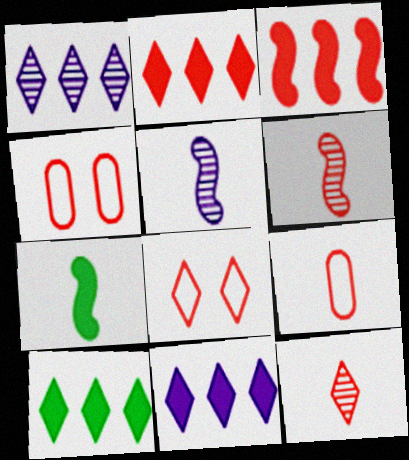[[1, 4, 7], 
[2, 4, 6], 
[2, 8, 12], 
[2, 10, 11], 
[3, 4, 12], 
[4, 5, 10]]